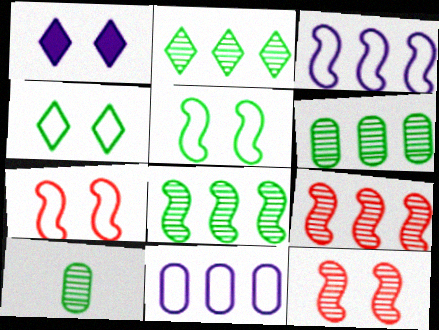[[2, 6, 8]]